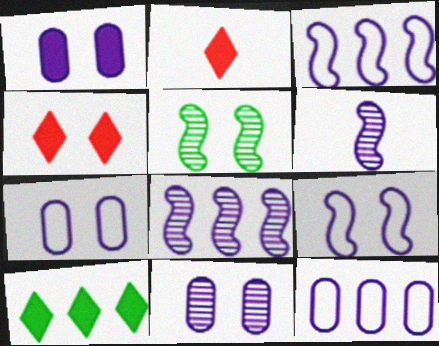[[1, 7, 11], 
[2, 5, 12], 
[4, 5, 7]]